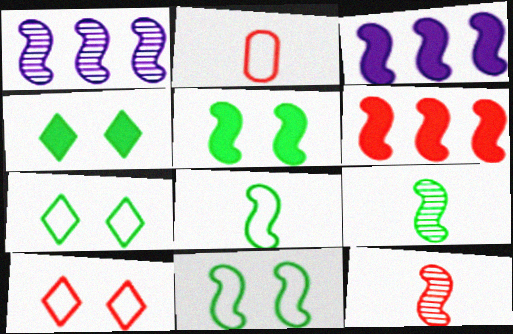[[1, 2, 4], 
[3, 11, 12]]